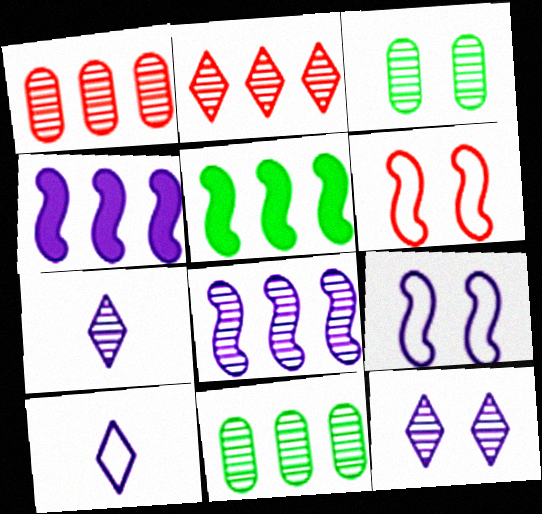[[2, 8, 11]]